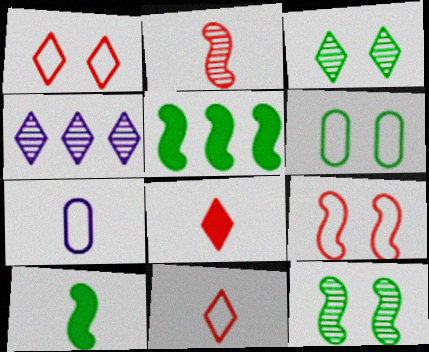[]